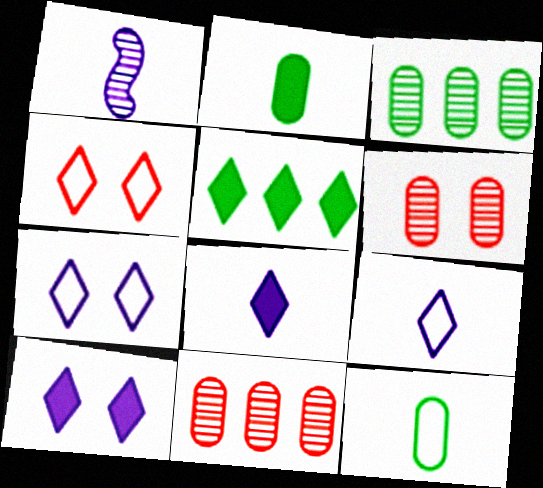[]